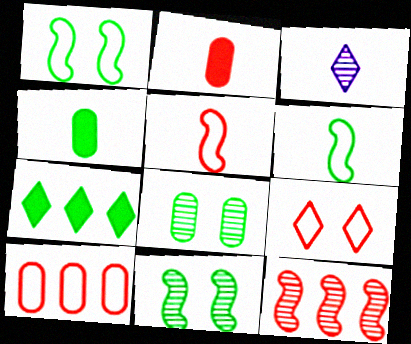[[2, 3, 6], 
[2, 9, 12], 
[3, 4, 5], 
[3, 7, 9], 
[3, 8, 12], 
[5, 9, 10], 
[6, 7, 8]]